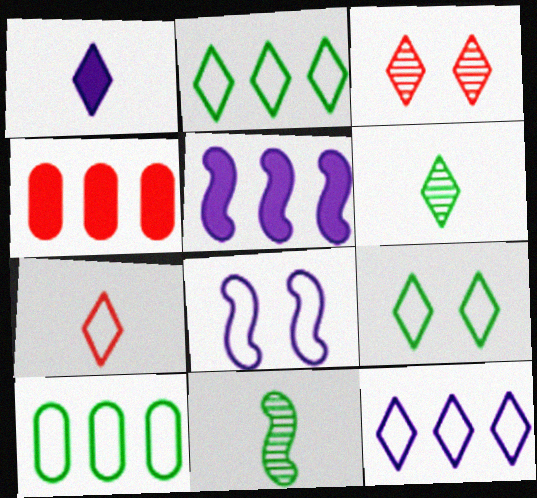[[1, 2, 3], 
[1, 6, 7], 
[4, 6, 8], 
[7, 8, 10], 
[7, 9, 12]]